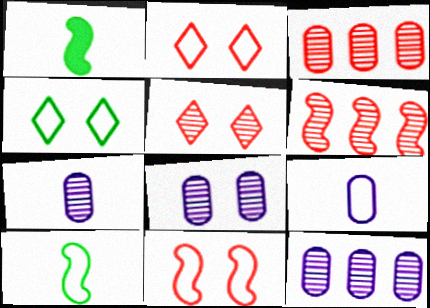[[1, 2, 12], 
[7, 8, 12]]